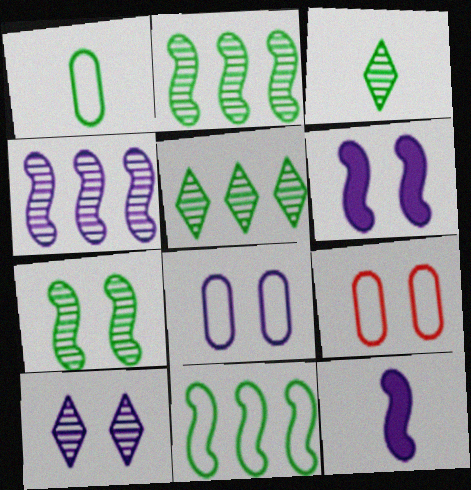[[5, 9, 12], 
[6, 8, 10]]